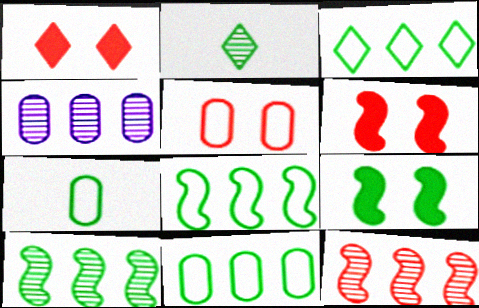[[2, 9, 11], 
[3, 8, 11]]